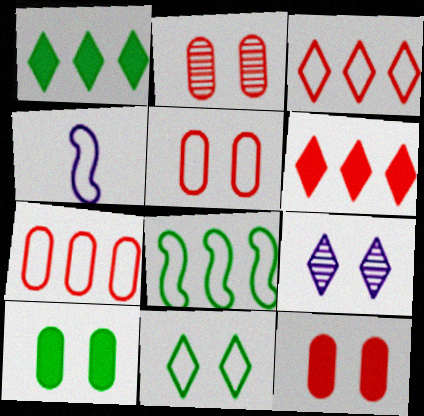[[1, 2, 4], 
[2, 5, 12], 
[4, 7, 11]]